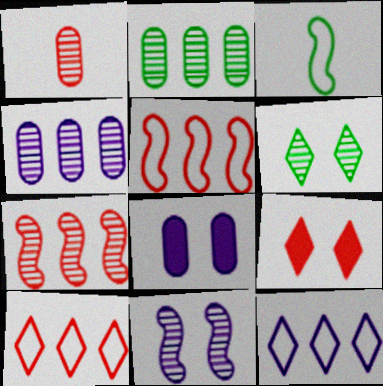[[1, 5, 9], 
[3, 4, 9]]